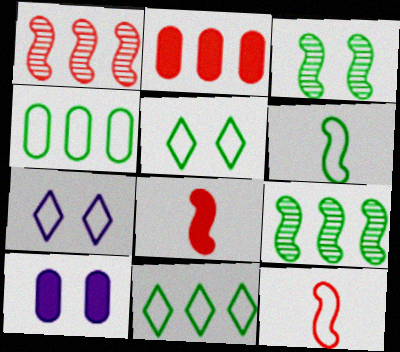[[4, 5, 6], 
[4, 7, 12]]